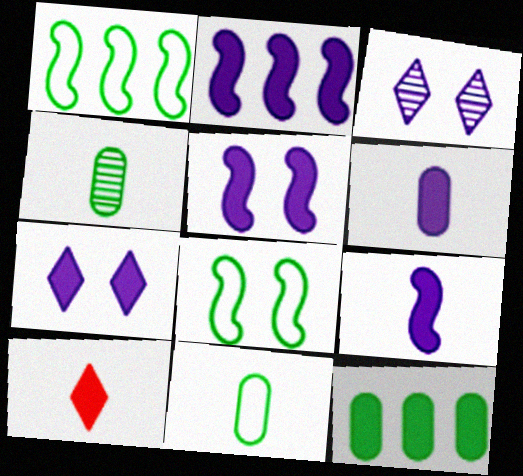[[2, 5, 9], 
[2, 6, 7], 
[5, 10, 12]]